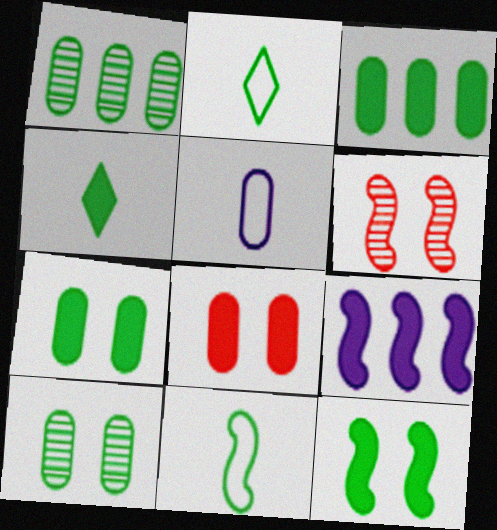[[1, 2, 12], 
[1, 5, 8], 
[3, 4, 12], 
[4, 8, 9], 
[6, 9, 11]]